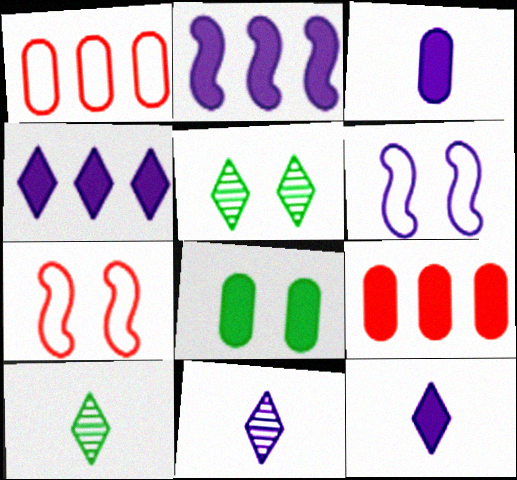[[3, 8, 9], 
[6, 9, 10]]